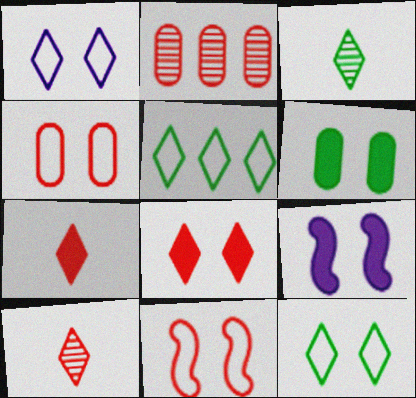[[2, 7, 11], 
[6, 8, 9]]